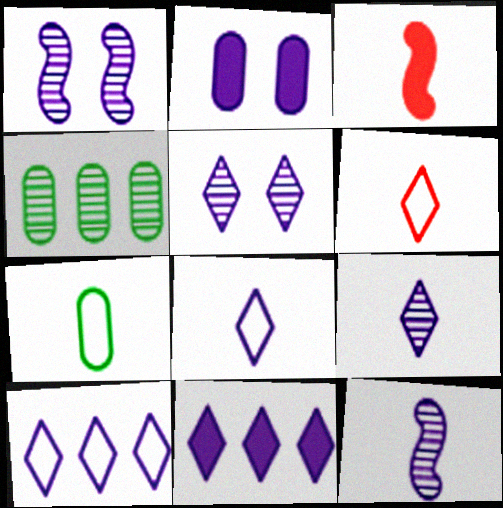[[2, 10, 12], 
[3, 7, 9], 
[5, 8, 11]]